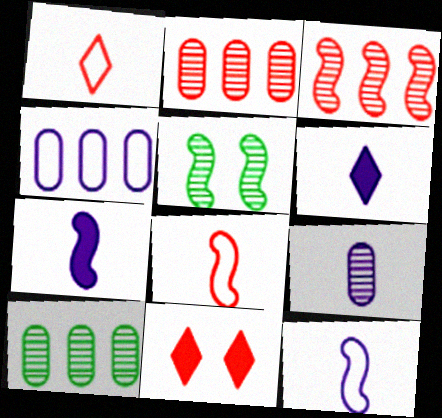[[2, 8, 11], 
[6, 9, 12], 
[10, 11, 12]]